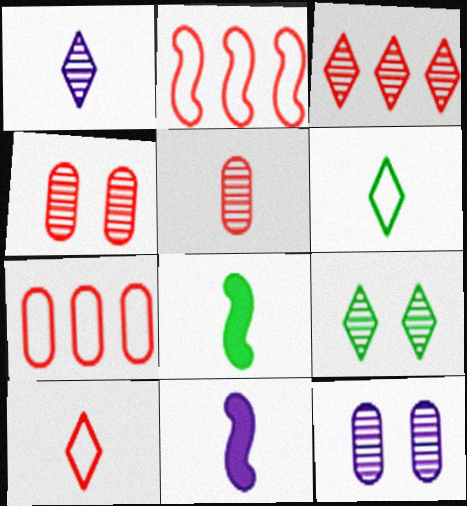[[1, 3, 9], 
[5, 6, 11], 
[7, 9, 11]]